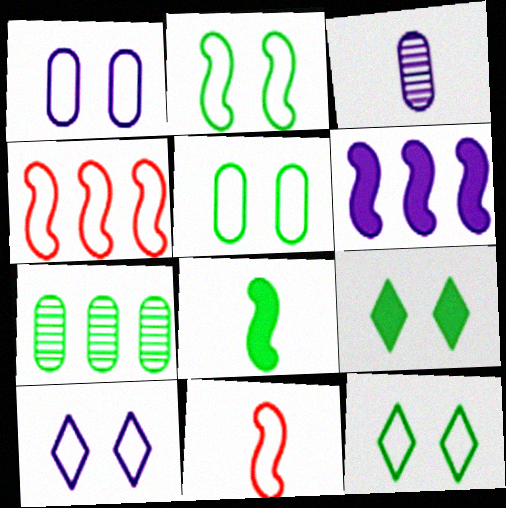[[2, 5, 12], 
[3, 4, 9], 
[3, 6, 10], 
[7, 8, 12]]